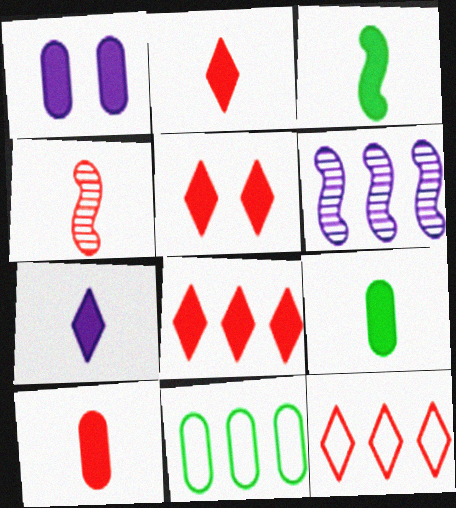[[1, 3, 8], 
[2, 5, 8], 
[3, 7, 10], 
[6, 8, 11]]